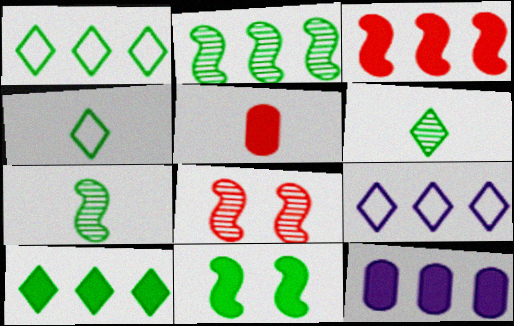[[3, 10, 12], 
[4, 8, 12]]